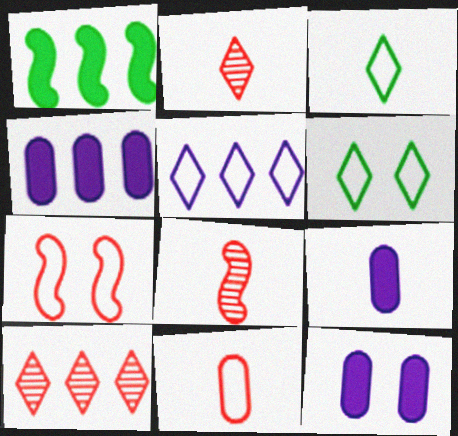[[3, 8, 9], 
[4, 6, 8], 
[4, 9, 12]]